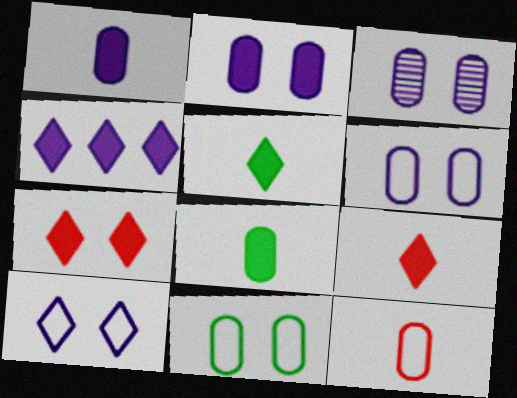[[2, 3, 6], 
[4, 5, 7]]